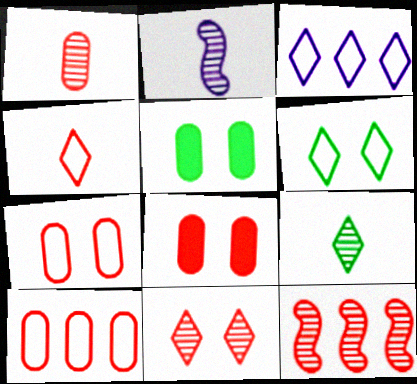[[1, 2, 9], 
[1, 8, 10], 
[1, 11, 12], 
[3, 4, 6], 
[4, 8, 12]]